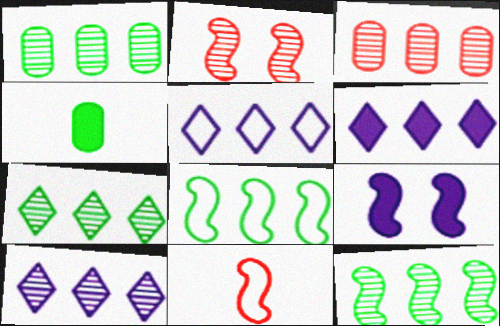[[1, 7, 12], 
[2, 4, 5], 
[3, 6, 8], 
[3, 10, 12], 
[5, 6, 10], 
[9, 11, 12]]